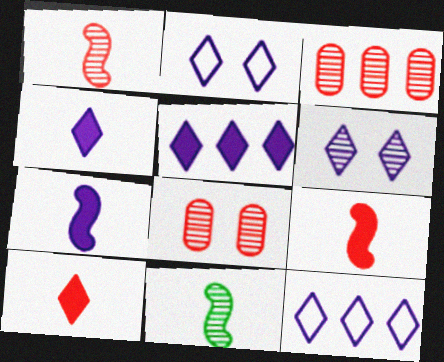[[3, 6, 11], 
[4, 6, 12]]